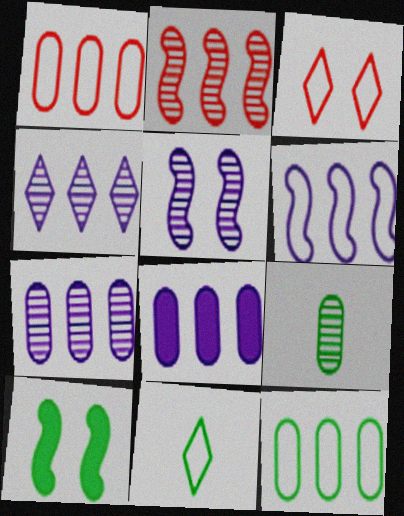[[4, 6, 8]]